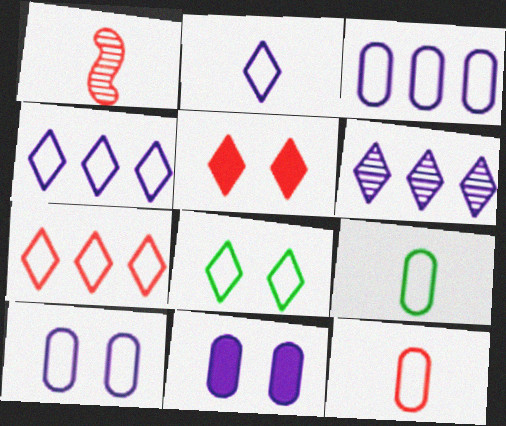[[2, 7, 8]]